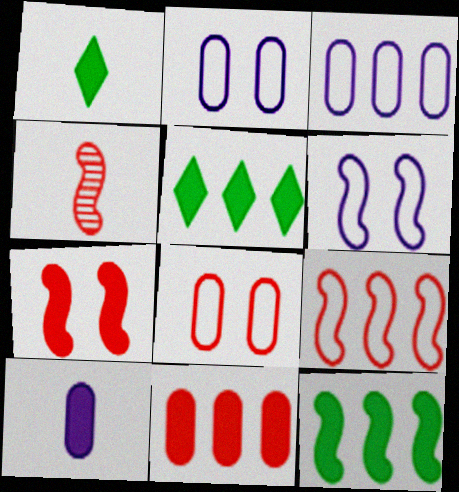[[2, 4, 5], 
[4, 6, 12], 
[4, 7, 9], 
[5, 7, 10]]